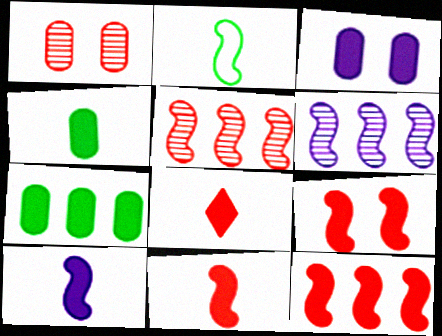[[2, 6, 9], 
[4, 8, 10], 
[9, 11, 12]]